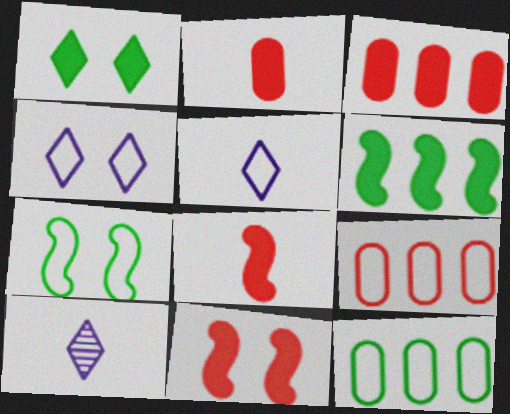[[3, 7, 10], 
[5, 7, 9], 
[10, 11, 12]]